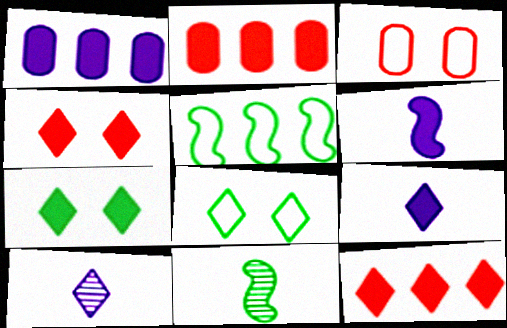[[2, 6, 7], 
[7, 9, 12], 
[8, 10, 12]]